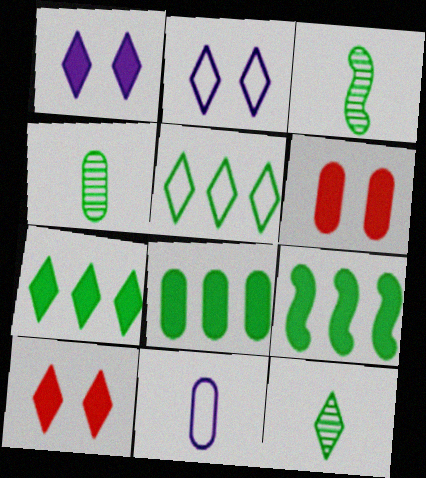[[3, 4, 12], 
[7, 8, 9]]